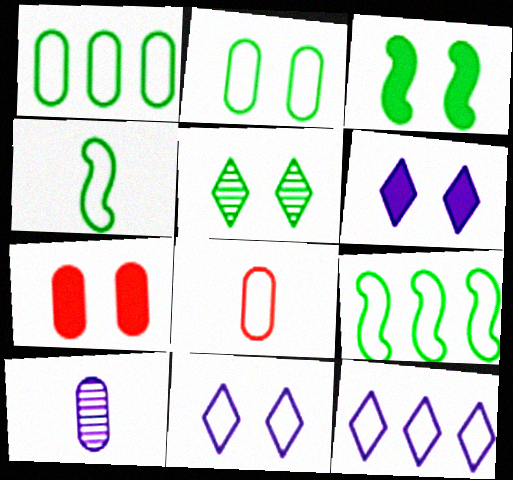[[1, 7, 10], 
[2, 3, 5], 
[3, 6, 7], 
[8, 9, 11]]